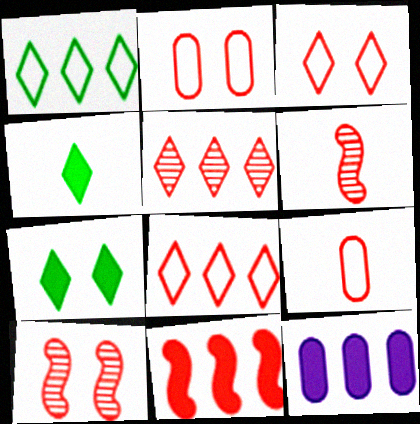[]